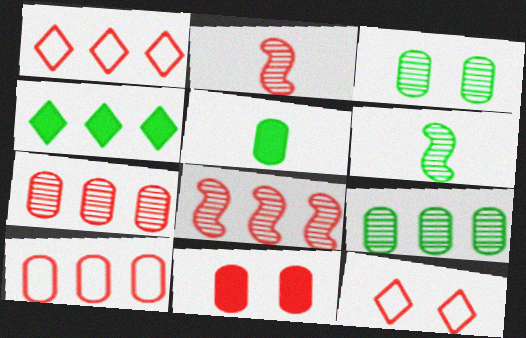[[1, 2, 11]]